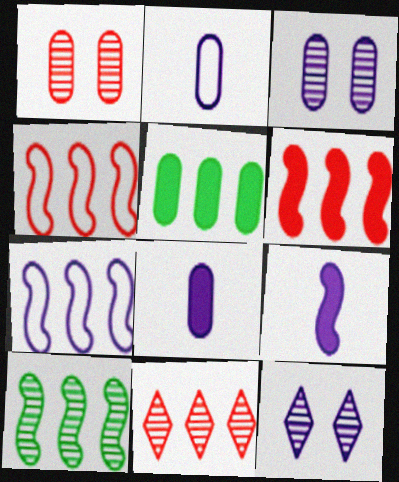[[1, 2, 5], 
[5, 7, 11], 
[6, 7, 10], 
[7, 8, 12]]